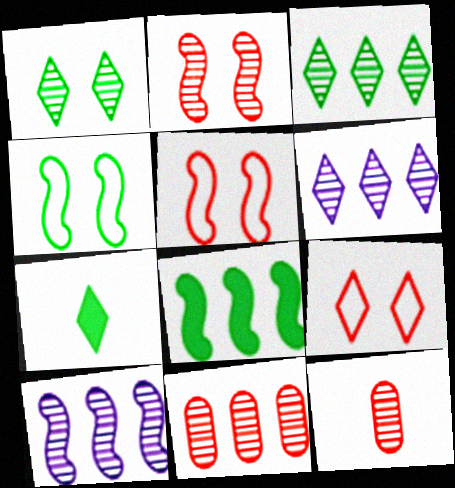[[1, 10, 12], 
[3, 10, 11], 
[6, 7, 9]]